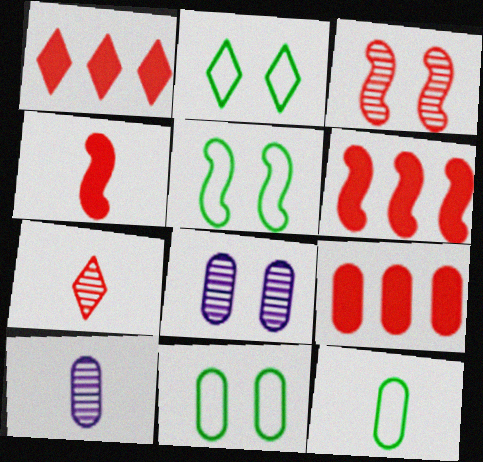[[1, 5, 10], 
[1, 6, 9], 
[2, 5, 11], 
[2, 6, 10], 
[8, 9, 12], 
[9, 10, 11]]